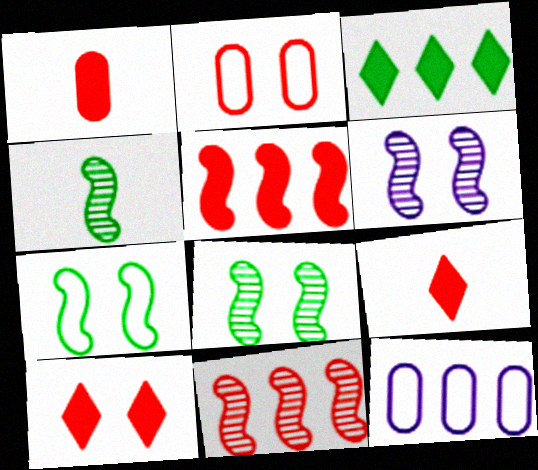[[1, 5, 10], 
[2, 9, 11], 
[3, 11, 12], 
[4, 6, 11], 
[4, 10, 12], 
[8, 9, 12]]